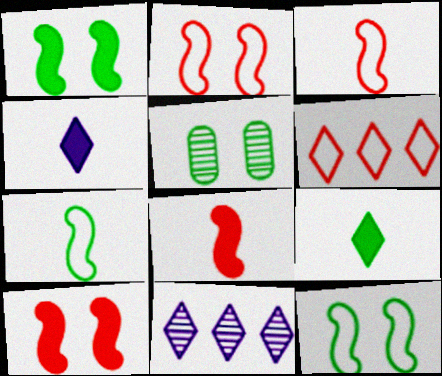[]